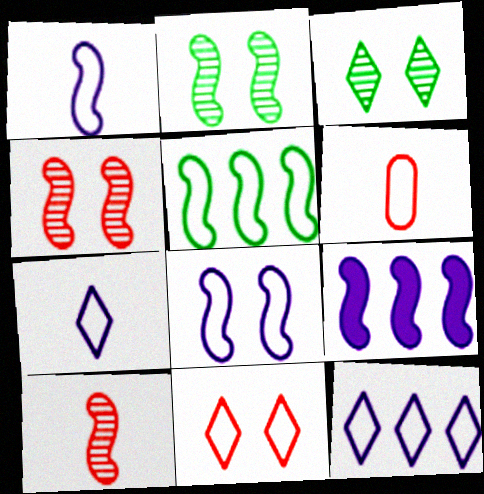[[3, 6, 9]]